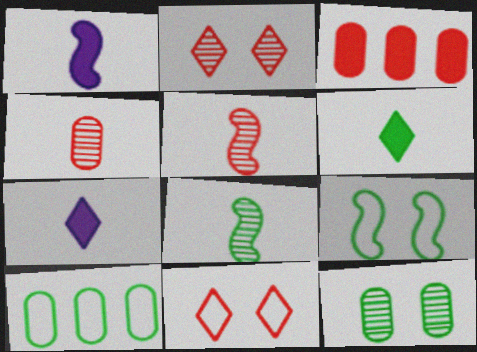[[1, 2, 10], 
[3, 5, 11]]